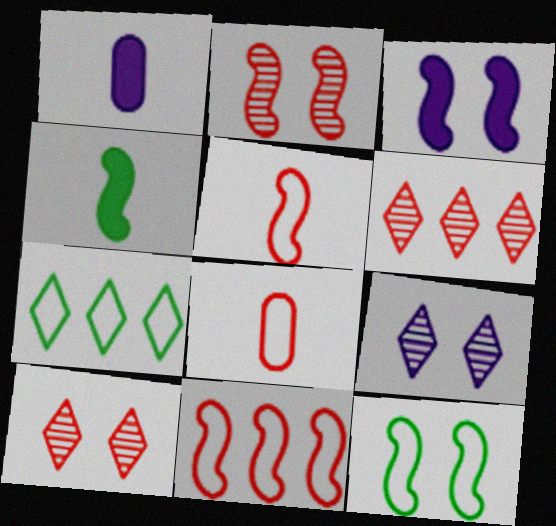[[1, 2, 7], 
[1, 6, 12], 
[2, 3, 12]]